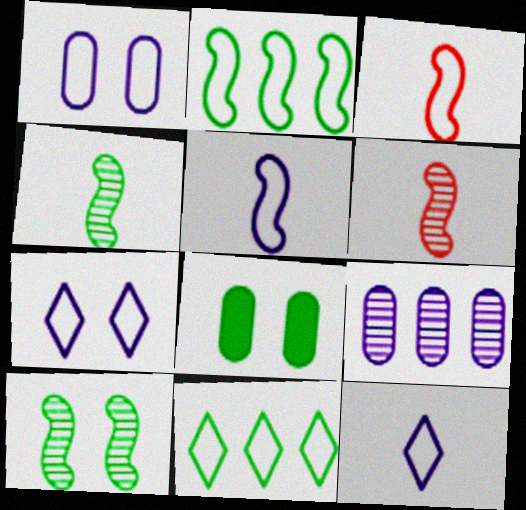[[1, 3, 11], 
[4, 8, 11]]